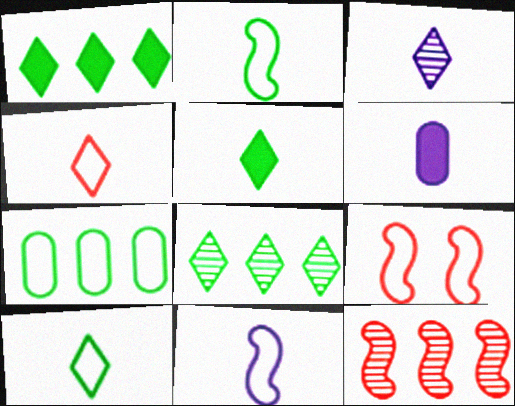[[3, 4, 5], 
[3, 6, 11], 
[6, 8, 9]]